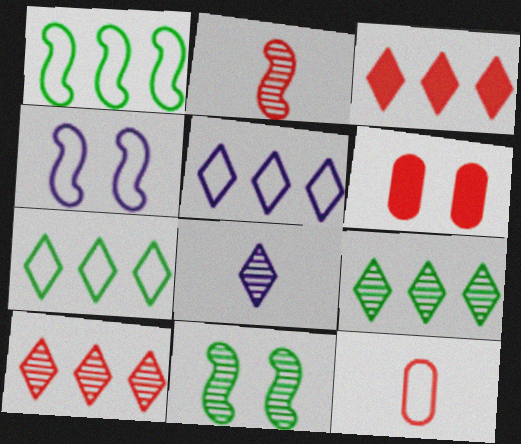[[1, 6, 8], 
[3, 5, 9], 
[4, 7, 12]]